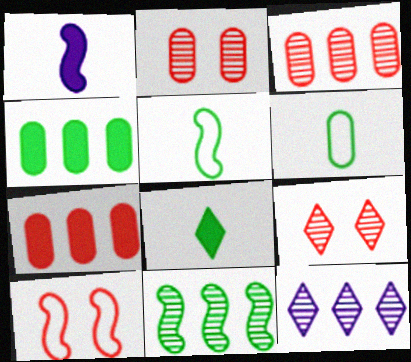[[1, 10, 11], 
[3, 11, 12]]